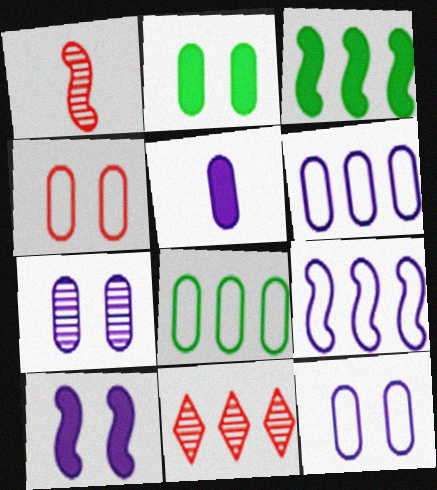[[2, 4, 7], 
[3, 6, 11], 
[5, 6, 7]]